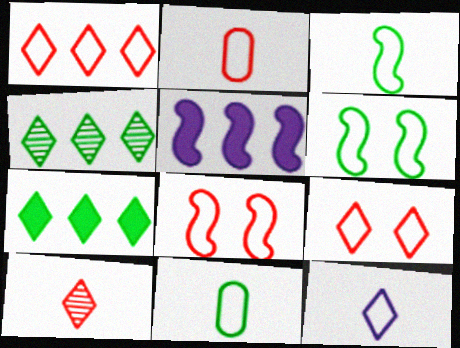[[1, 2, 8], 
[2, 3, 12]]